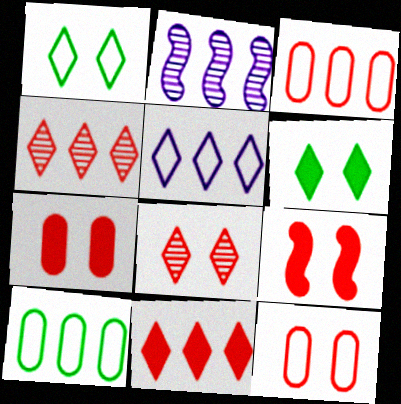[[2, 10, 11], 
[8, 9, 12]]